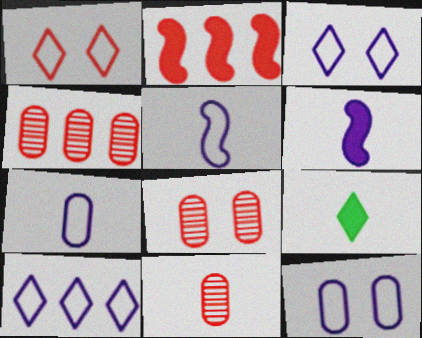[[1, 2, 11], 
[4, 8, 11], 
[5, 9, 11], 
[5, 10, 12]]